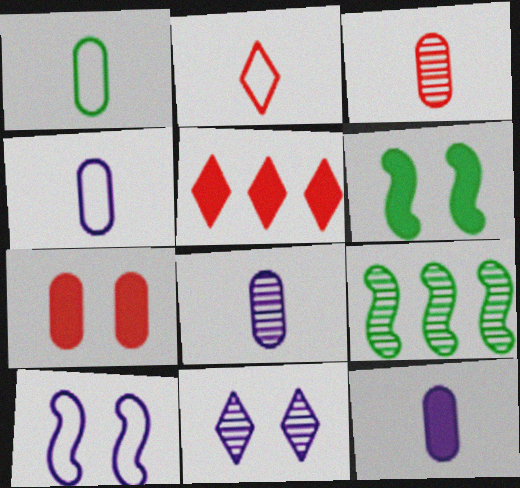[[1, 3, 12], 
[3, 9, 11], 
[4, 8, 12], 
[5, 6, 12]]